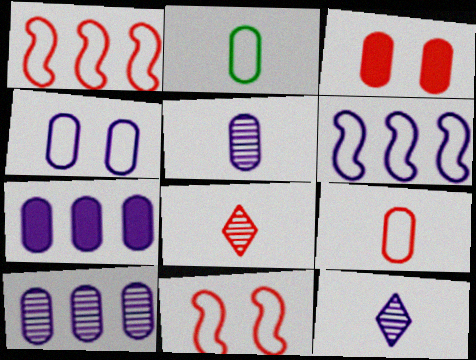[[1, 3, 8], 
[2, 3, 10], 
[4, 5, 7]]